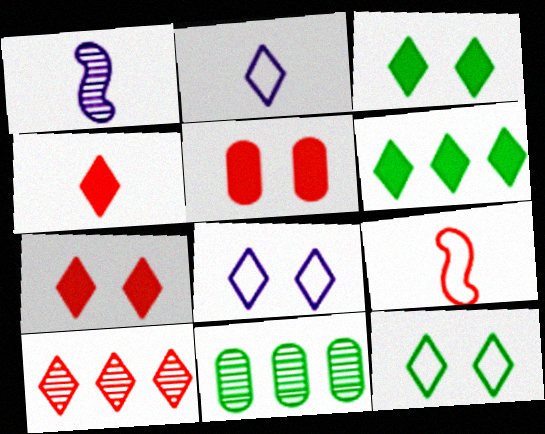[[2, 3, 10], 
[5, 9, 10]]